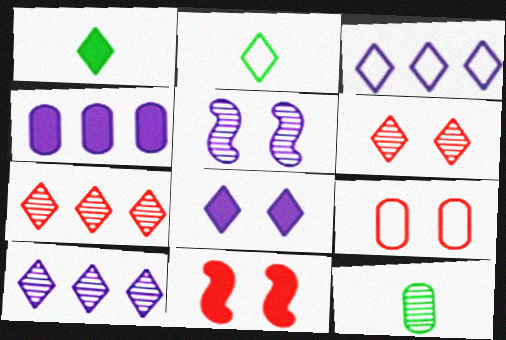[[1, 3, 6], 
[1, 4, 11], 
[2, 7, 8], 
[3, 11, 12], 
[4, 9, 12], 
[5, 7, 12], 
[6, 9, 11]]